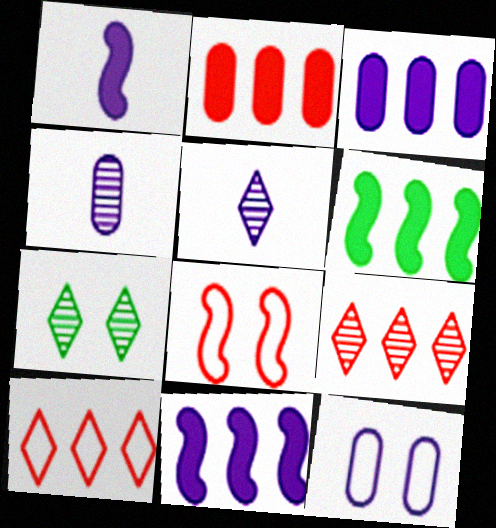[[3, 4, 12], 
[5, 7, 9], 
[5, 11, 12]]